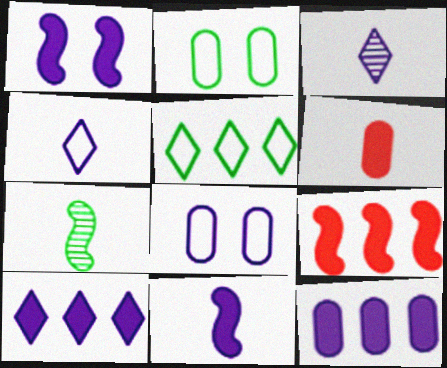[[2, 3, 9], 
[4, 6, 7]]